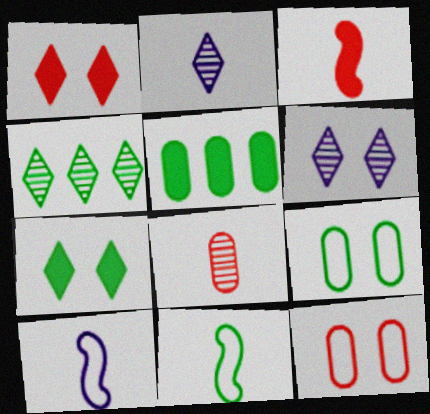[]